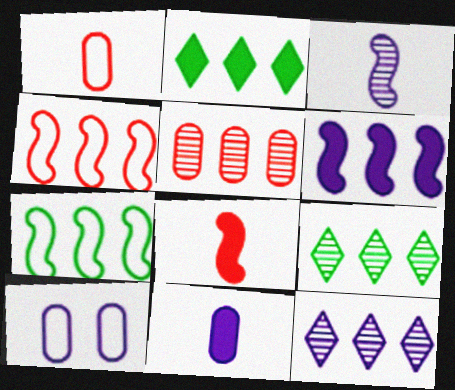[[8, 9, 10]]